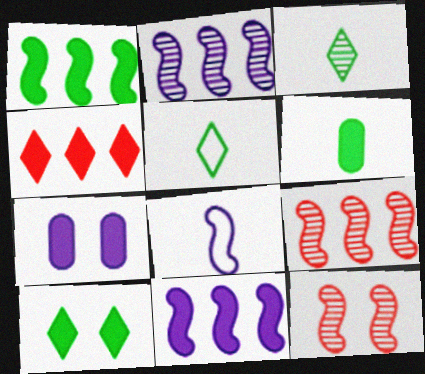[[1, 6, 10], 
[1, 8, 12], 
[5, 7, 9]]